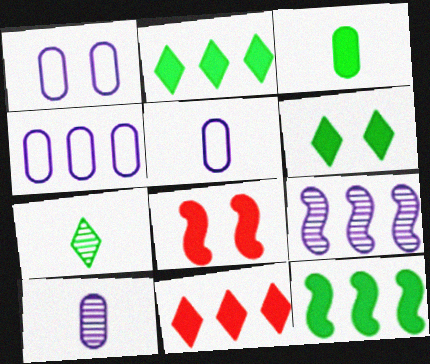[[1, 4, 5], 
[3, 6, 12], 
[4, 7, 8]]